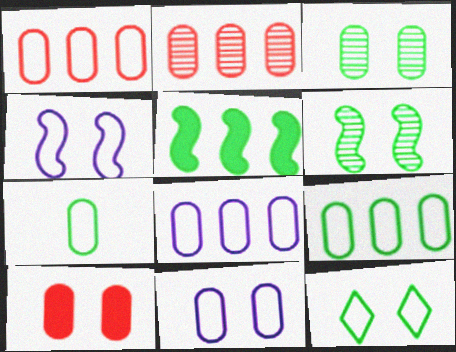[[1, 7, 11], 
[1, 8, 9], 
[3, 10, 11]]